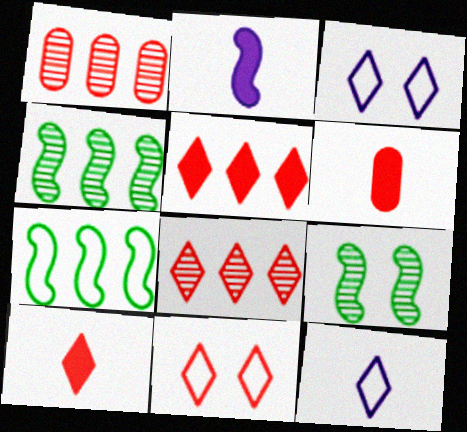[[3, 4, 6], 
[8, 10, 11]]